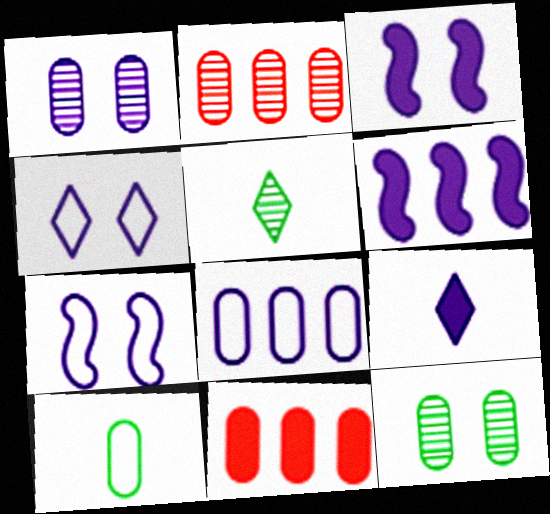[[1, 3, 4], 
[1, 10, 11], 
[5, 7, 11]]